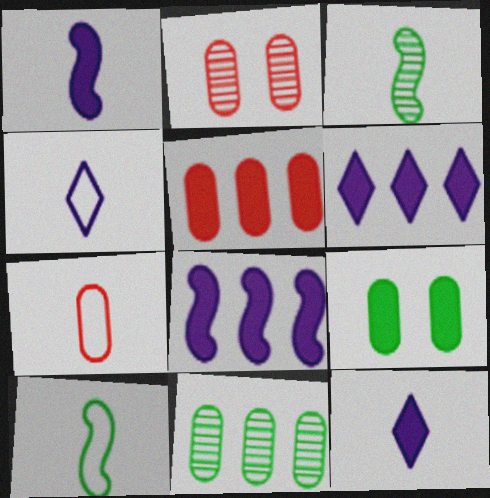[[2, 5, 7], 
[2, 6, 10], 
[3, 7, 12], 
[4, 7, 10]]